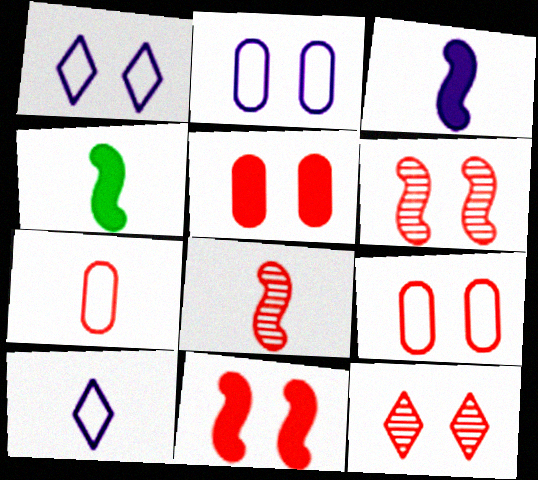[[9, 11, 12]]